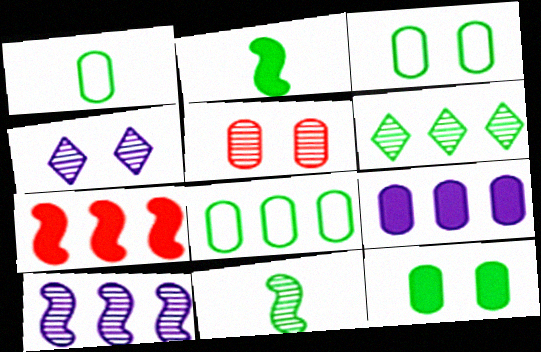[[1, 3, 8], 
[1, 4, 7], 
[1, 5, 9], 
[2, 3, 6]]